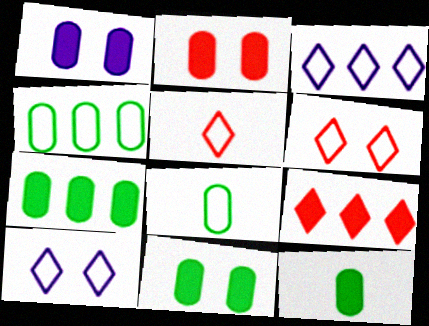[[1, 2, 11], 
[7, 11, 12]]